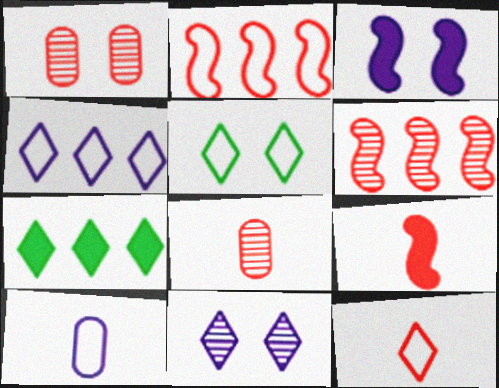[[1, 3, 5], 
[2, 5, 10], 
[4, 5, 12], 
[7, 11, 12], 
[8, 9, 12]]